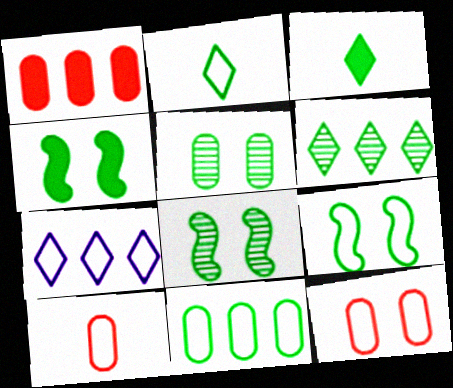[[2, 9, 11], 
[3, 8, 11], 
[4, 8, 9], 
[7, 9, 10]]